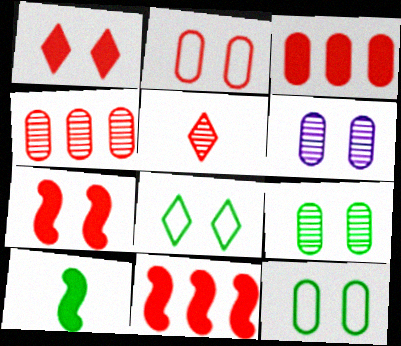[[2, 5, 11], 
[6, 7, 8]]